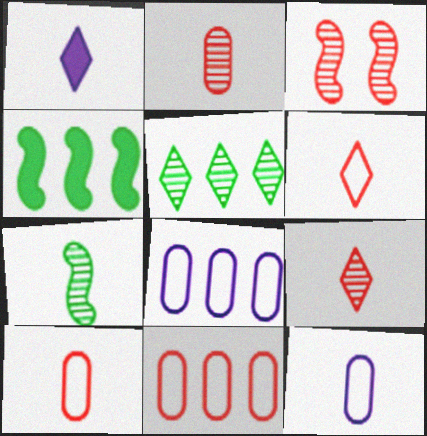[[1, 7, 10]]